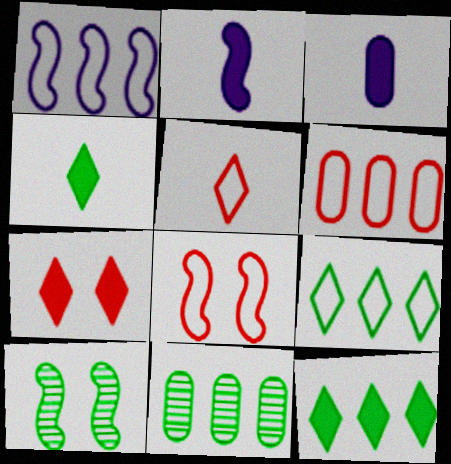[[1, 6, 9], 
[5, 6, 8]]